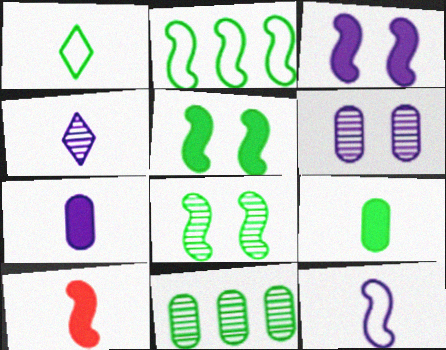[[1, 5, 11], 
[4, 7, 12]]